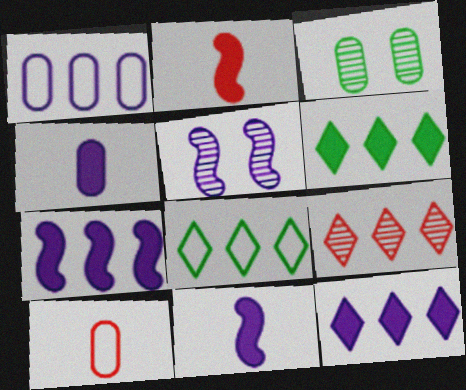[[5, 6, 10], 
[8, 9, 12]]